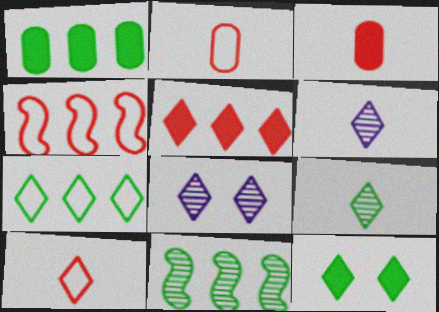[[1, 7, 11], 
[7, 9, 12]]